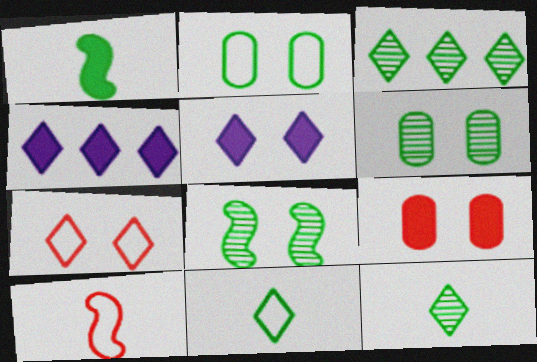[[1, 2, 3], 
[1, 4, 9], 
[4, 6, 10], 
[4, 7, 12]]